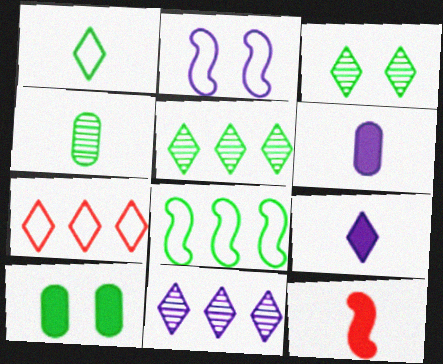[[2, 6, 11], 
[3, 7, 9]]